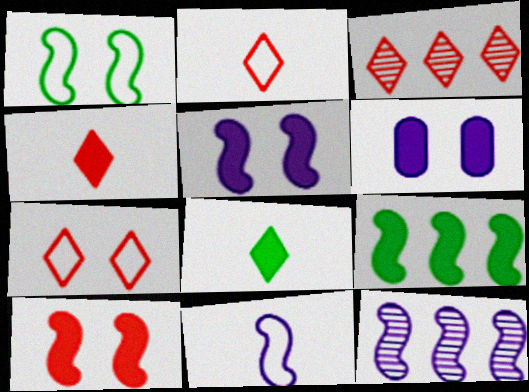[[3, 4, 7], 
[4, 6, 9], 
[5, 11, 12]]